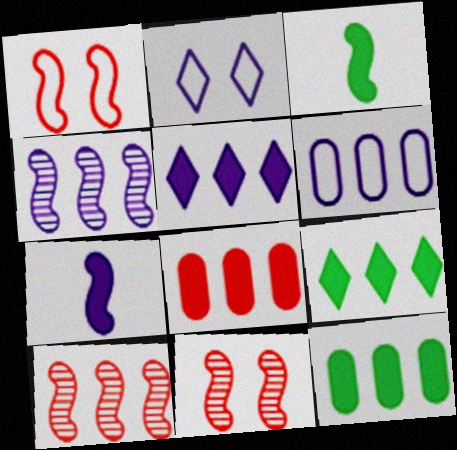[[1, 3, 4], 
[4, 5, 6], 
[6, 9, 10]]